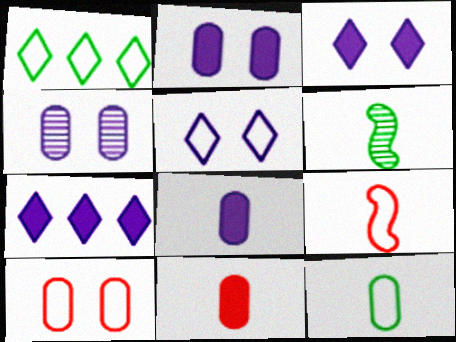[[6, 7, 10]]